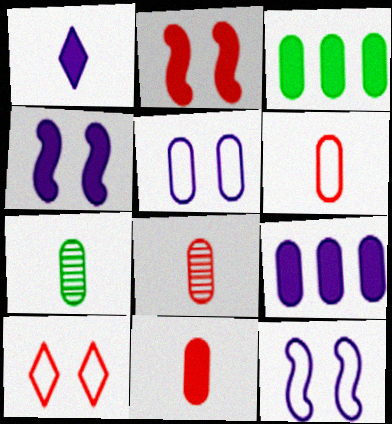[[1, 2, 3], 
[1, 4, 9], 
[3, 5, 8], 
[6, 8, 11]]